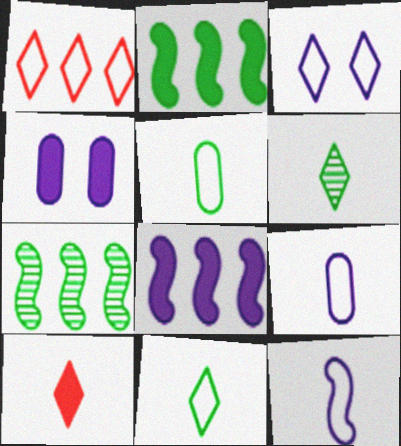[[1, 3, 11], 
[2, 4, 10]]